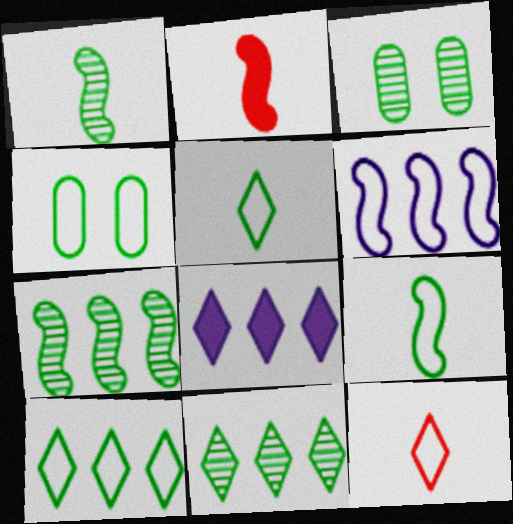[[1, 3, 11], 
[4, 6, 12], 
[4, 9, 10]]